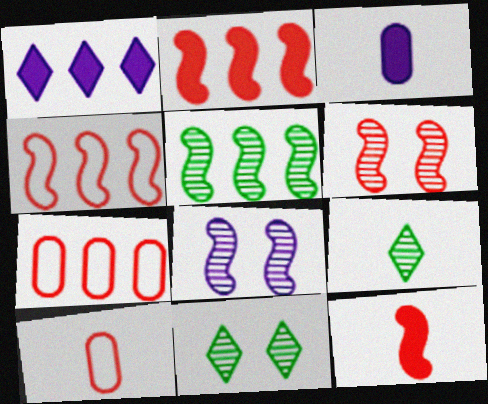[[1, 5, 7], 
[3, 4, 11], 
[4, 6, 12]]